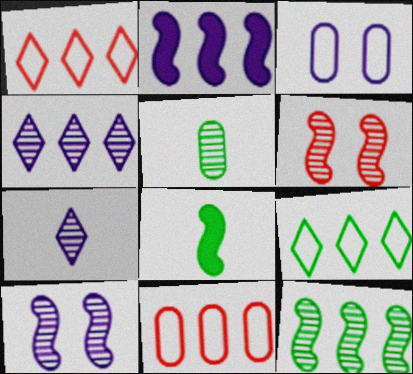[[2, 3, 7], 
[4, 5, 6]]